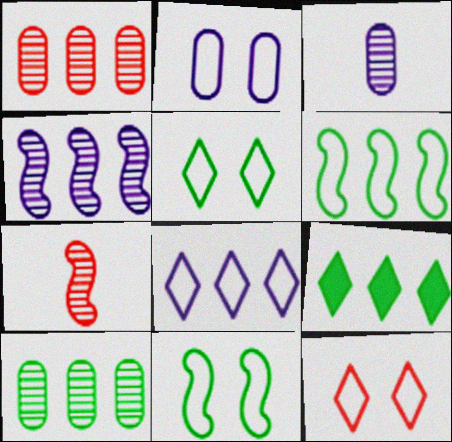[[2, 7, 9], 
[2, 11, 12], 
[6, 9, 10]]